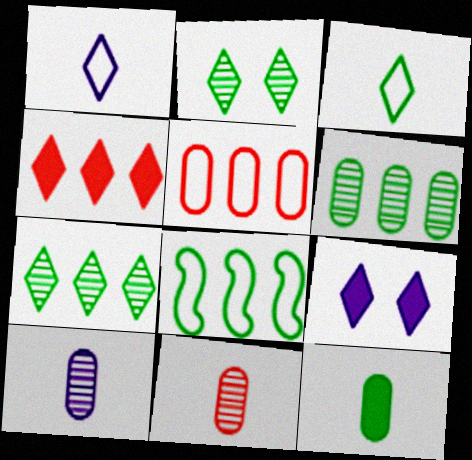[[1, 2, 4], 
[2, 8, 12], 
[8, 9, 11]]